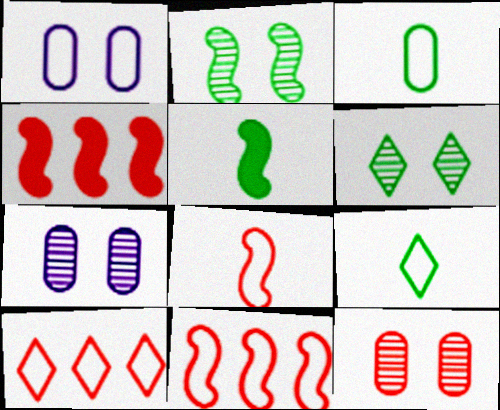[[1, 9, 11], 
[4, 7, 9], 
[5, 7, 10]]